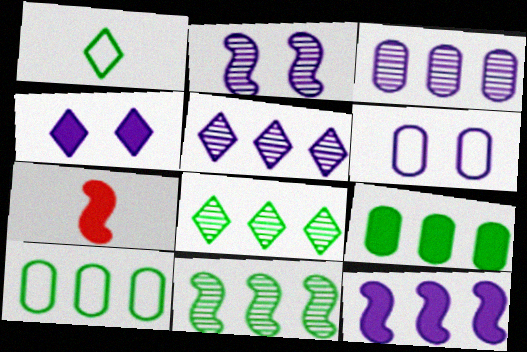[[2, 4, 6], 
[4, 7, 9], 
[6, 7, 8]]